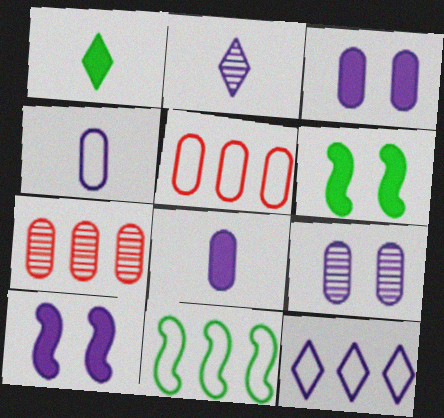[[2, 5, 6], 
[5, 11, 12]]